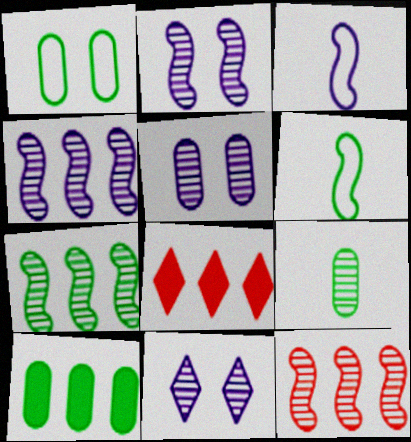[[1, 9, 10], 
[2, 5, 11], 
[4, 7, 12], 
[5, 6, 8], 
[9, 11, 12]]